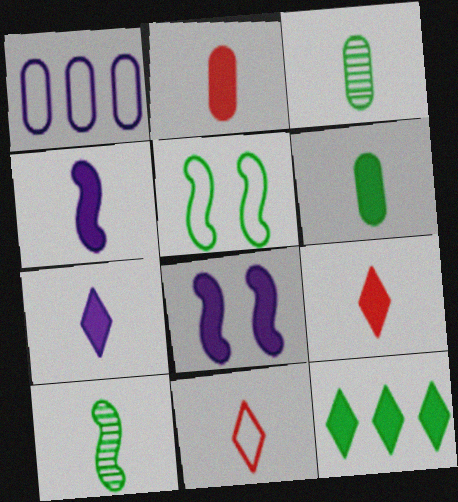[[1, 5, 11], 
[2, 8, 12], 
[3, 4, 11], 
[3, 5, 12], 
[4, 6, 9]]